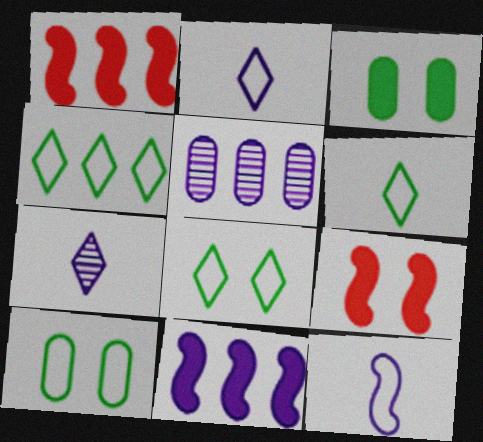[[1, 4, 5], 
[1, 7, 10], 
[4, 6, 8], 
[5, 6, 9]]